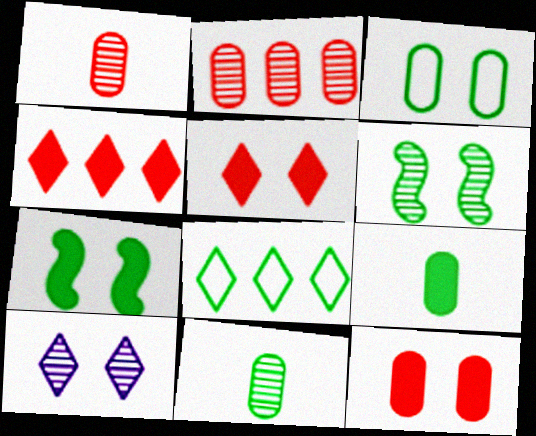[[6, 8, 9], 
[7, 8, 11]]